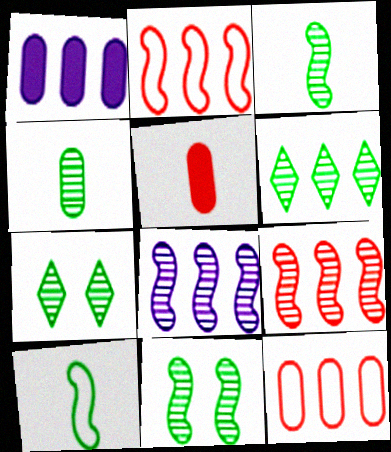[[1, 2, 6], 
[4, 6, 11]]